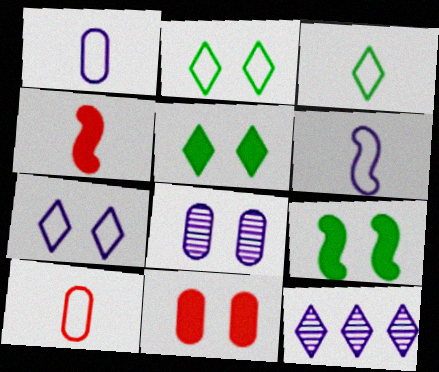[[3, 6, 10], 
[9, 10, 12]]